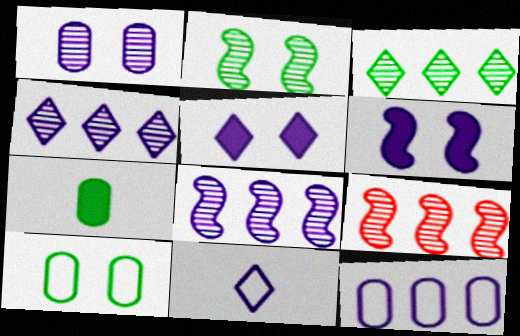[[4, 5, 11]]